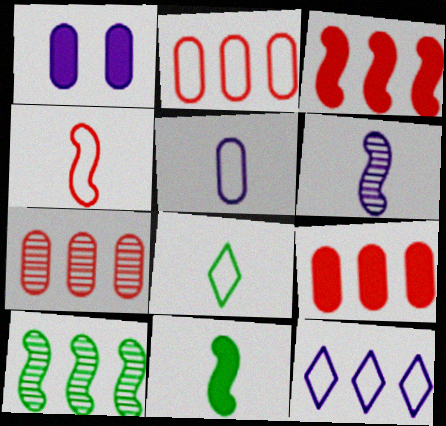[[1, 6, 12], 
[2, 7, 9], 
[4, 5, 8], 
[4, 6, 11], 
[9, 10, 12]]